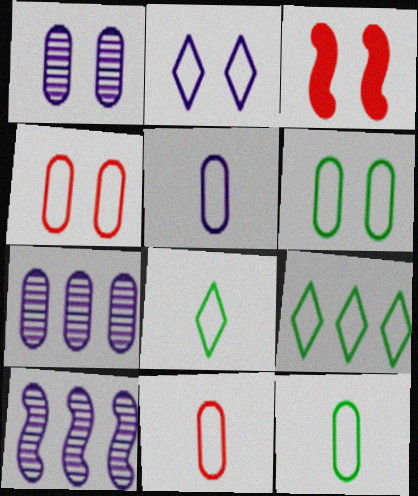[[3, 7, 8], 
[5, 11, 12]]